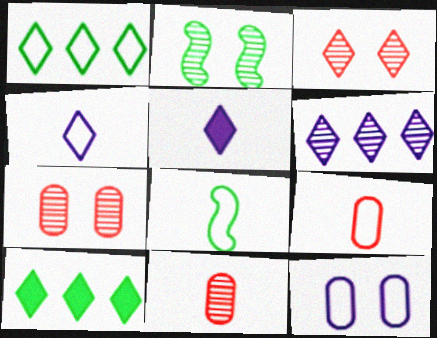[[1, 3, 5], 
[2, 6, 11], 
[3, 4, 10], 
[4, 8, 9], 
[5, 8, 11]]